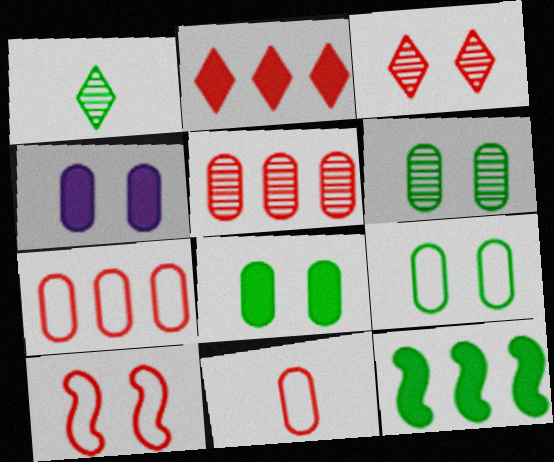[[1, 9, 12], 
[6, 8, 9]]